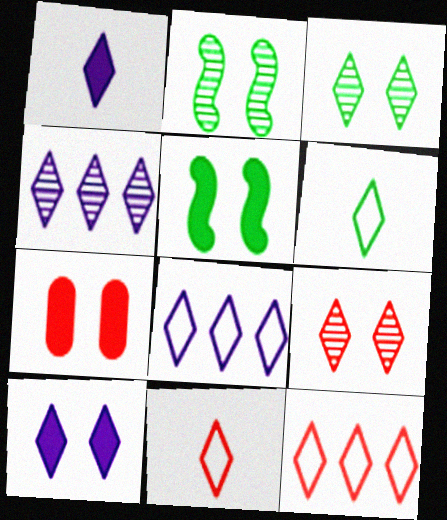[[1, 3, 12], 
[5, 7, 10]]